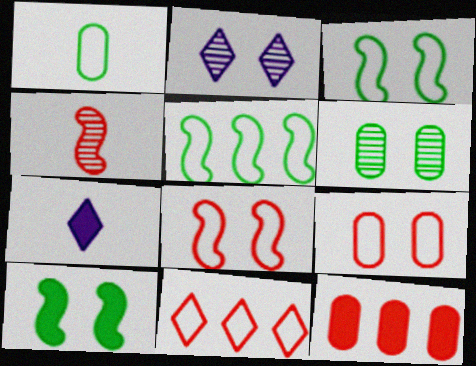[[1, 4, 7], 
[2, 9, 10], 
[7, 10, 12]]